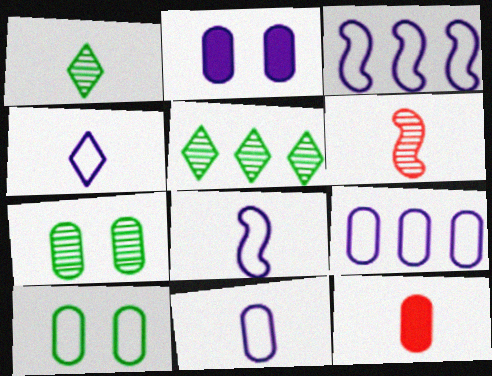[[1, 8, 12], 
[4, 8, 11], 
[7, 9, 12]]